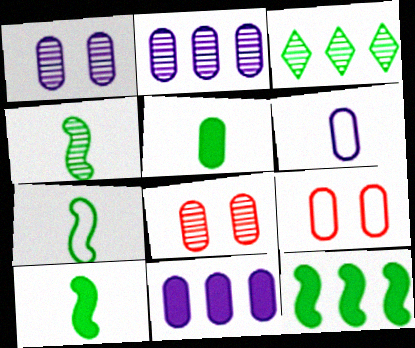[[1, 6, 11], 
[2, 5, 9], 
[4, 7, 10]]